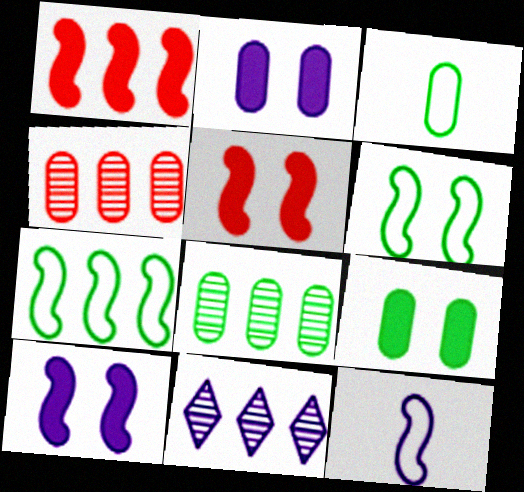[[2, 3, 4], 
[2, 11, 12], 
[3, 5, 11], 
[3, 8, 9]]